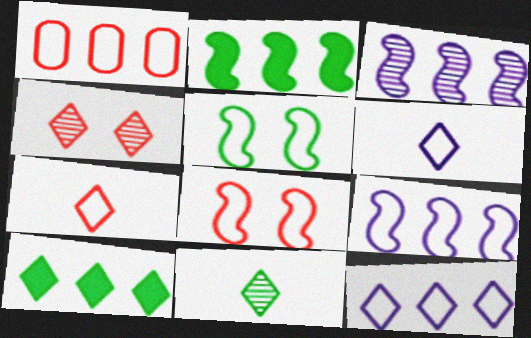[[1, 3, 10], 
[1, 5, 6], 
[1, 7, 8], 
[4, 6, 10]]